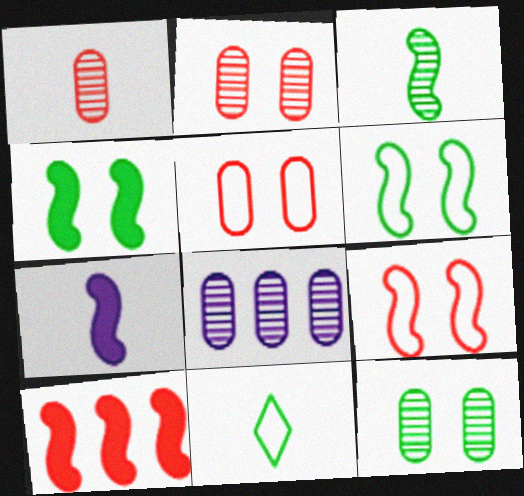[[1, 7, 11], 
[1, 8, 12], 
[4, 7, 10]]